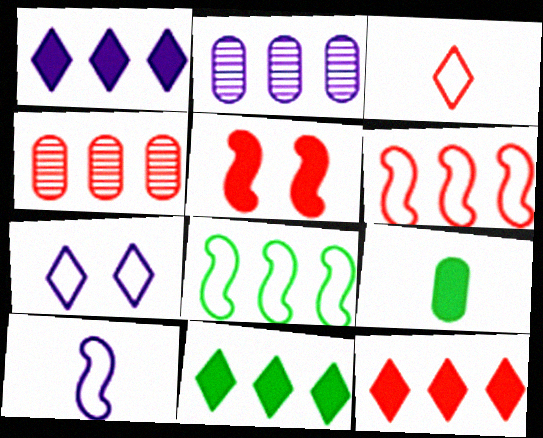[[1, 4, 8], 
[1, 5, 9], 
[1, 11, 12], 
[2, 6, 11], 
[2, 8, 12], 
[3, 4, 5], 
[4, 6, 12]]